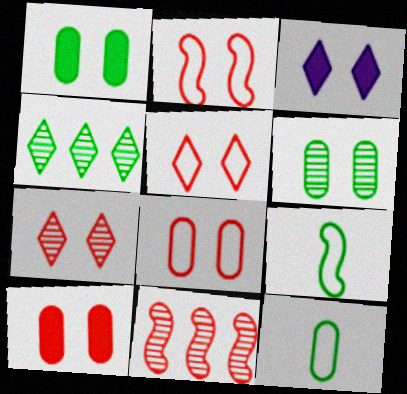[[1, 4, 9], 
[2, 3, 6], 
[2, 5, 8], 
[2, 7, 10], 
[3, 11, 12]]